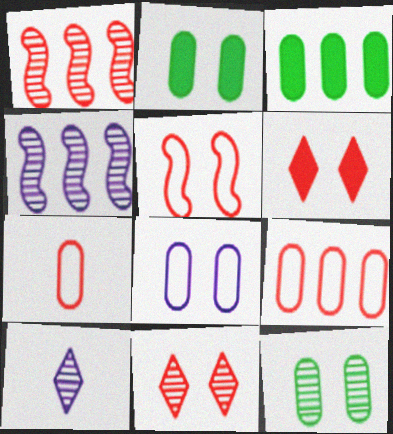[[1, 6, 7], 
[1, 10, 12], 
[3, 5, 10]]